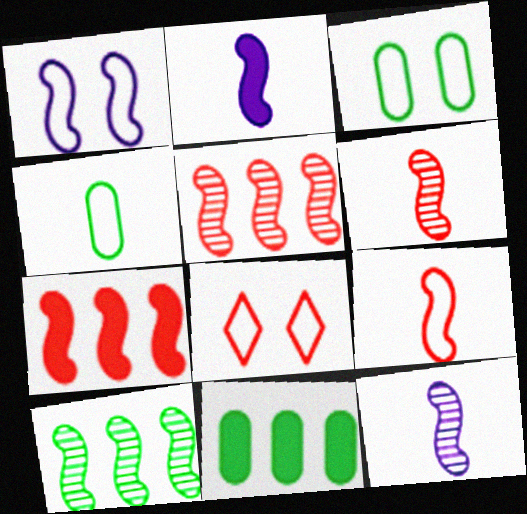[[1, 3, 8], 
[8, 11, 12]]